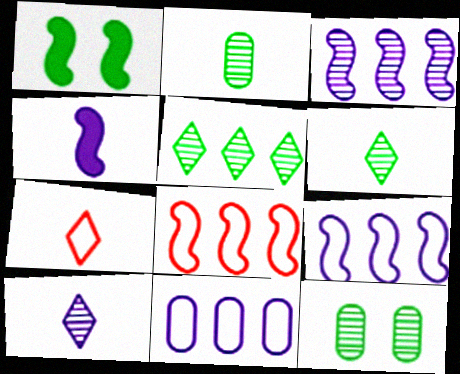[[2, 4, 7]]